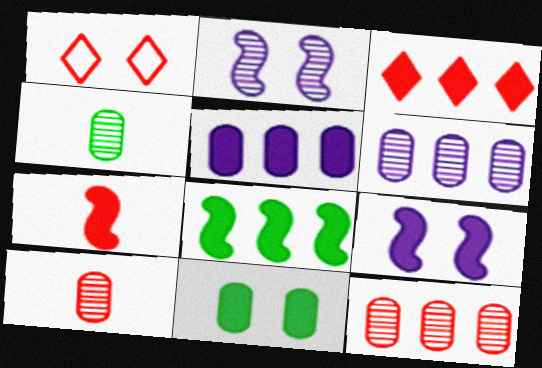[[1, 2, 11], 
[1, 7, 12], 
[3, 5, 8], 
[7, 8, 9]]